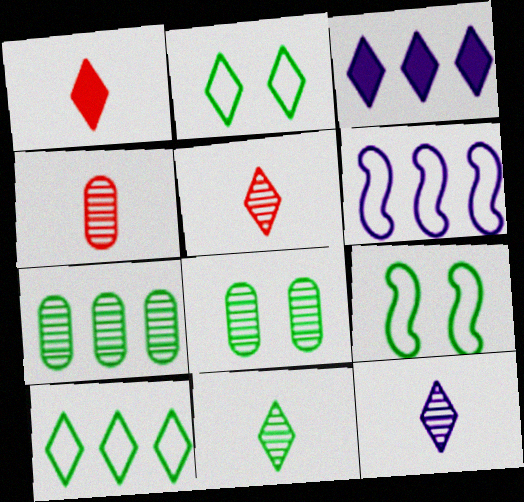[[1, 6, 8], 
[2, 3, 5], 
[3, 4, 9], 
[5, 11, 12]]